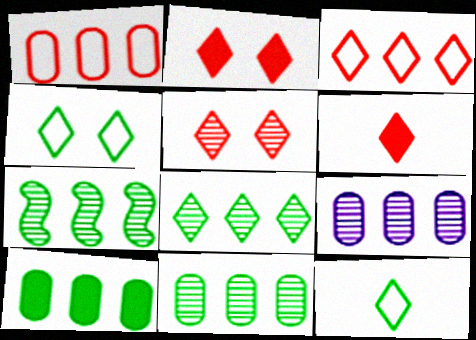[[1, 9, 10], 
[3, 5, 6], 
[7, 8, 11]]